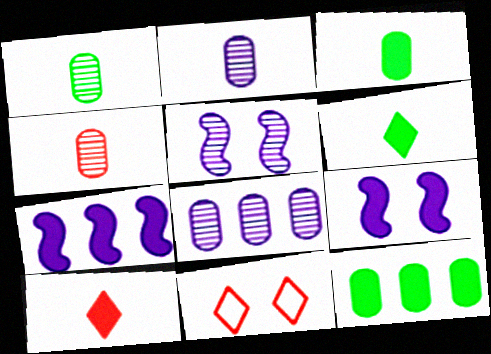[[1, 2, 4], 
[1, 7, 11], 
[9, 10, 12]]